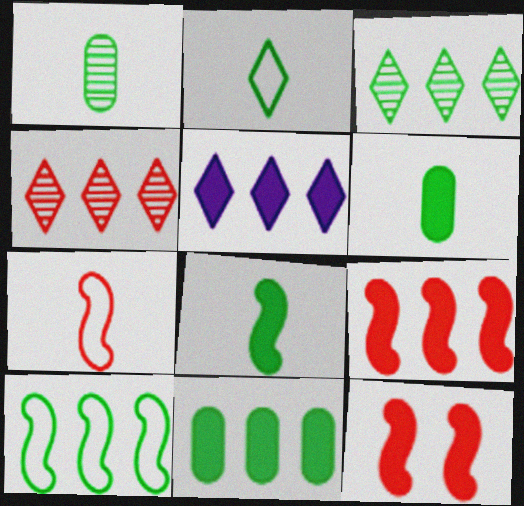[[1, 2, 8], 
[3, 10, 11], 
[5, 6, 12], 
[5, 9, 11]]